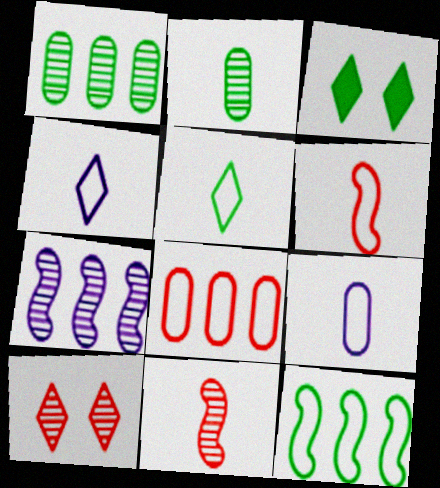[[2, 3, 12], 
[2, 7, 10], 
[5, 6, 9]]